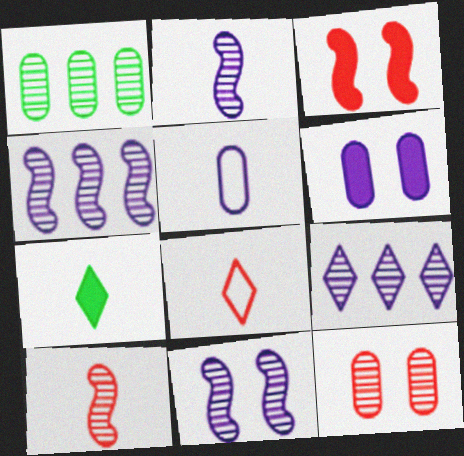[[2, 4, 11], 
[5, 7, 10]]